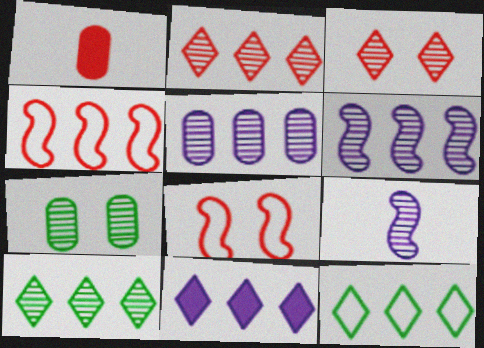[[1, 2, 8], 
[1, 3, 4], 
[2, 7, 9], 
[2, 11, 12]]